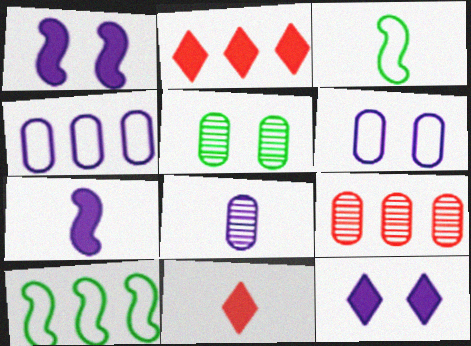[[3, 8, 11], 
[3, 9, 12], 
[5, 8, 9]]